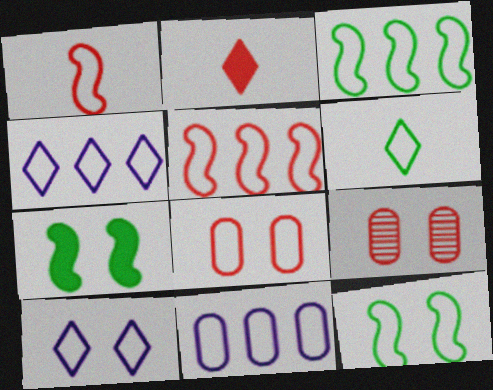[[2, 5, 9], 
[7, 9, 10], 
[8, 10, 12]]